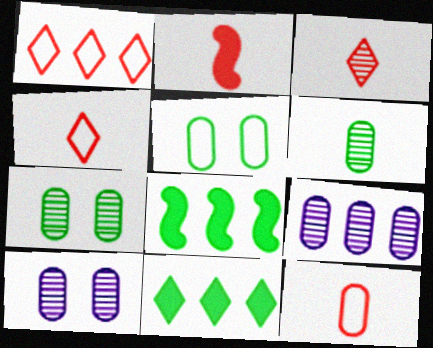[[1, 8, 9], 
[2, 3, 12], 
[4, 8, 10]]